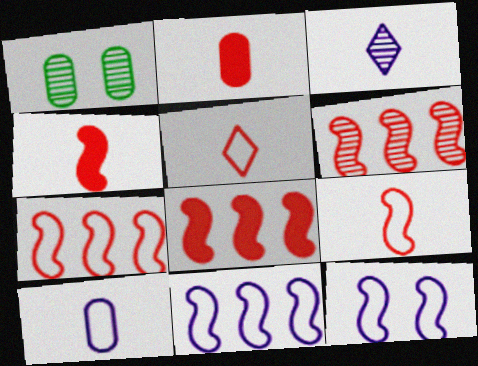[[1, 3, 6], 
[6, 7, 8]]